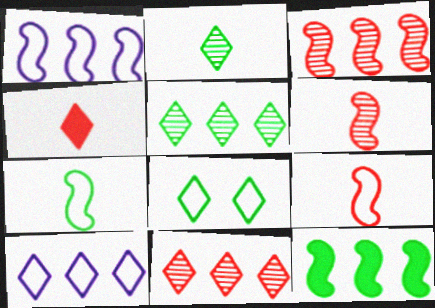[[1, 3, 12]]